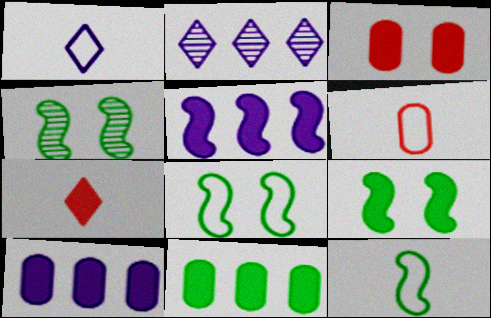[[1, 6, 12], 
[2, 3, 12], 
[2, 6, 9], 
[4, 8, 9], 
[7, 9, 10]]